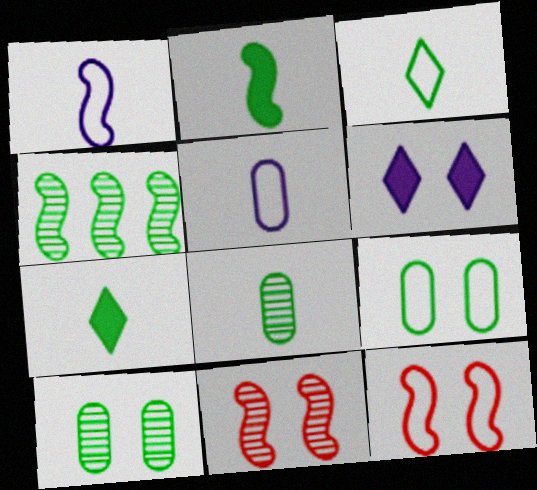[[2, 3, 8], 
[4, 7, 9], 
[6, 9, 11], 
[6, 10, 12]]